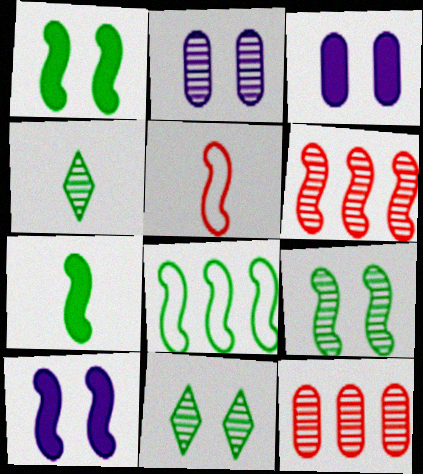[[2, 4, 6], 
[7, 8, 9]]